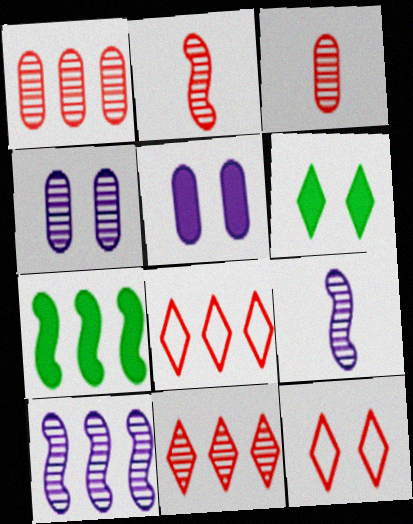[]